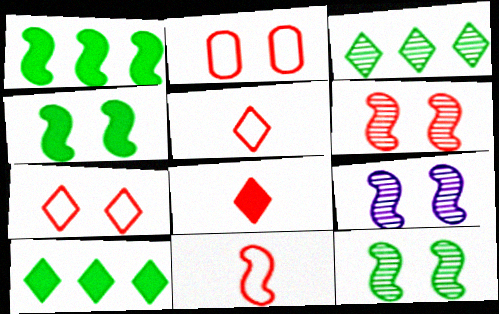[[1, 9, 11], 
[6, 9, 12]]